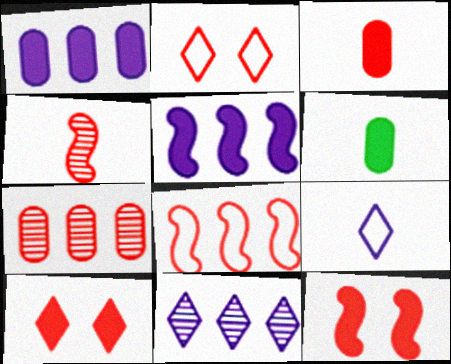[[4, 6, 9], 
[4, 8, 12], 
[5, 6, 10]]